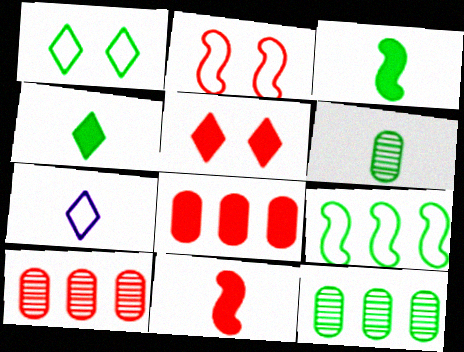[[1, 3, 12], 
[5, 8, 11], 
[6, 7, 11]]